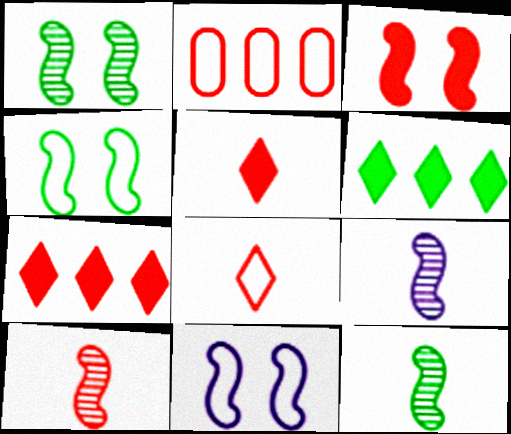[[1, 3, 11], 
[9, 10, 12]]